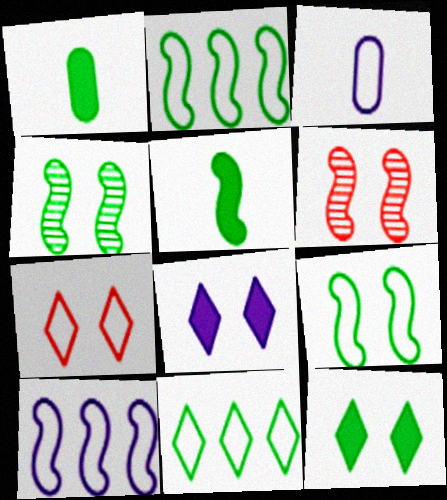[[1, 4, 11], 
[2, 3, 7], 
[2, 4, 5], 
[5, 6, 10]]